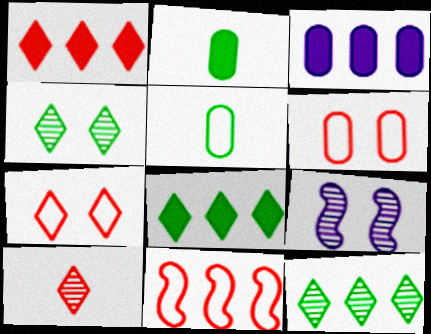[[1, 5, 9], 
[1, 7, 10], 
[3, 11, 12]]